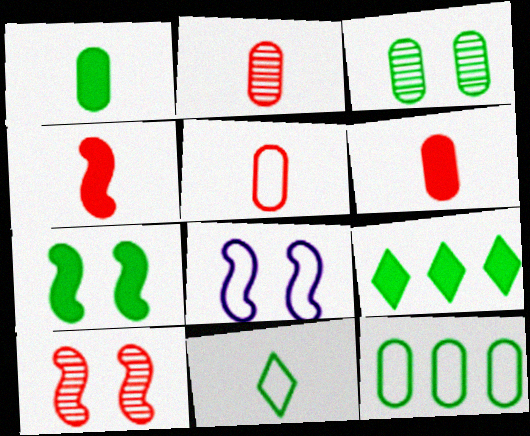[[1, 3, 12], 
[1, 7, 9], 
[2, 5, 6], 
[2, 8, 9], 
[7, 8, 10]]